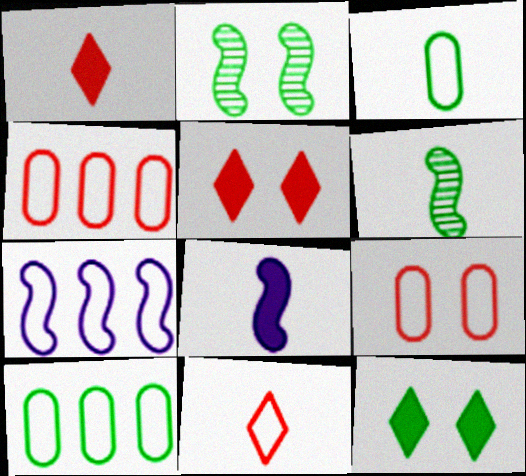[[6, 10, 12]]